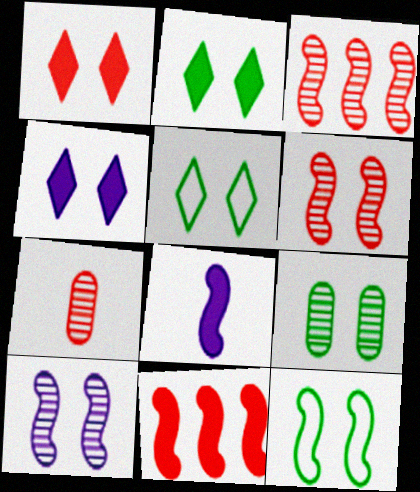[[1, 2, 4], 
[2, 9, 12], 
[3, 8, 12]]